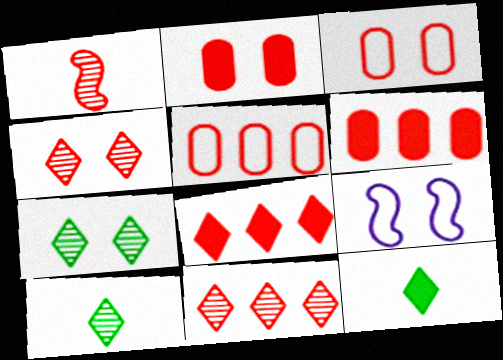[[1, 3, 8], 
[2, 7, 9], 
[6, 9, 10]]